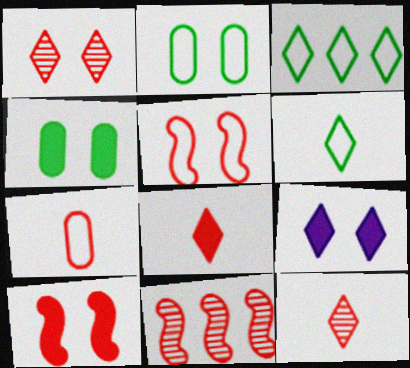[[3, 9, 12], 
[4, 9, 10]]